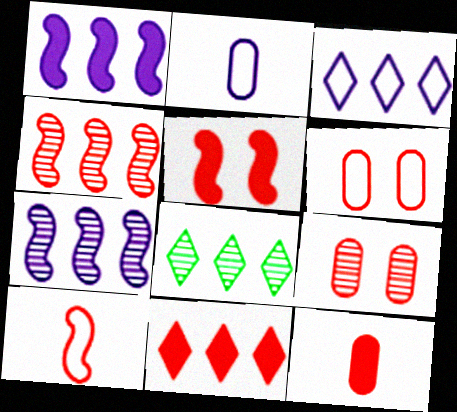[[2, 5, 8], 
[3, 8, 11], 
[4, 5, 10], 
[5, 11, 12], 
[9, 10, 11]]